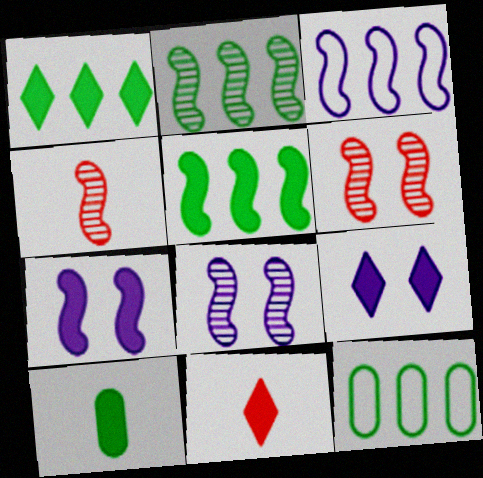[[1, 2, 12], 
[1, 9, 11], 
[2, 4, 8], 
[4, 9, 12], 
[8, 11, 12]]